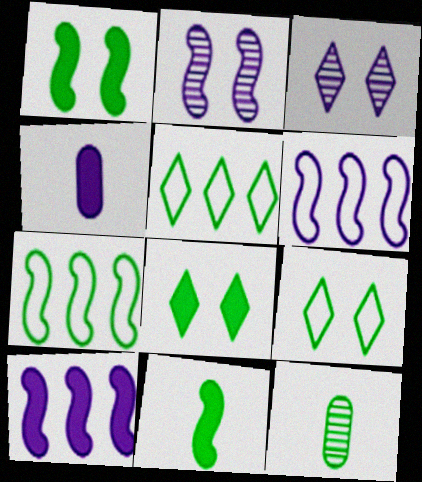[[1, 5, 12], 
[3, 4, 6], 
[7, 8, 12]]